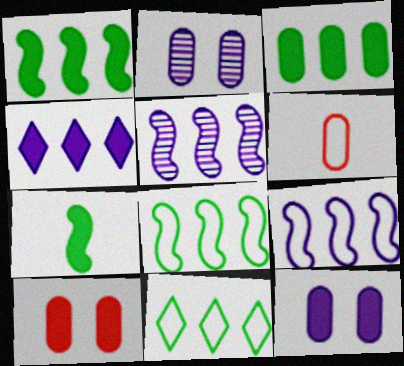[[2, 3, 6], 
[4, 7, 10]]